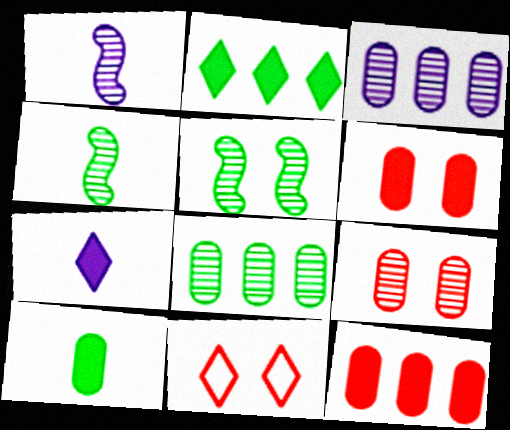[]